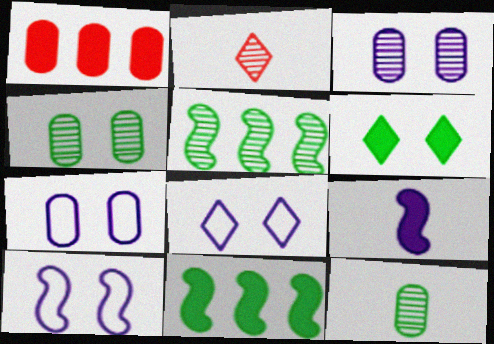[[1, 6, 9], 
[1, 7, 12], 
[2, 3, 5], 
[2, 7, 11], 
[7, 8, 10]]